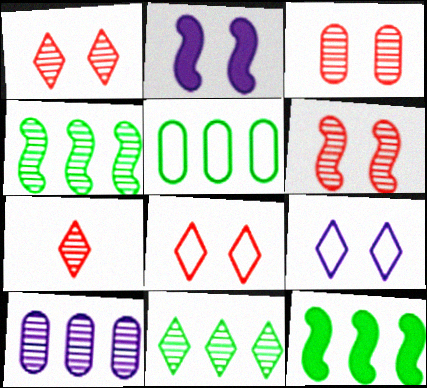[[1, 3, 6], 
[2, 5, 7], 
[5, 11, 12]]